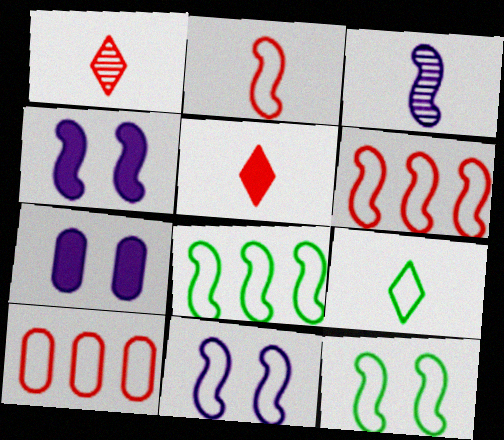[[1, 7, 8], 
[2, 8, 11], 
[9, 10, 11]]